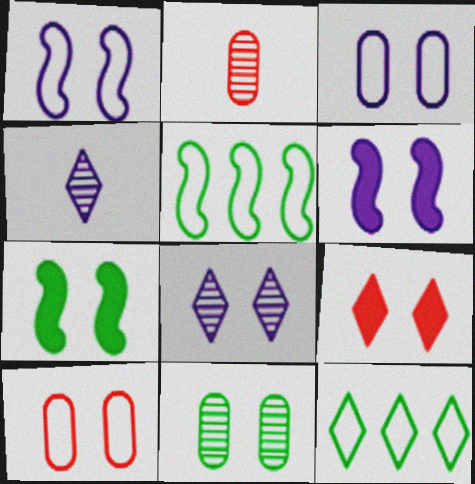[[1, 9, 11], 
[2, 6, 12], 
[3, 6, 8], 
[4, 9, 12], 
[7, 8, 10]]